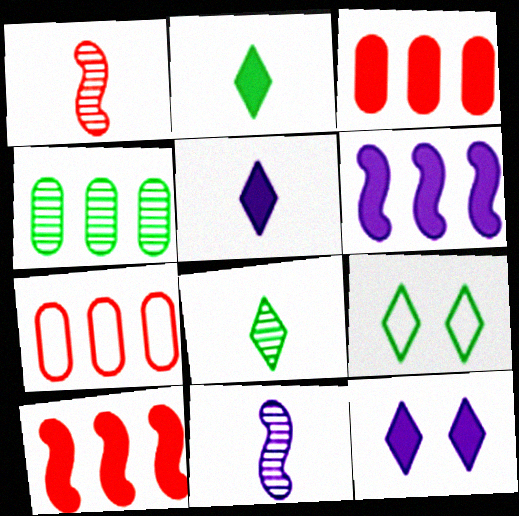[[3, 9, 11]]